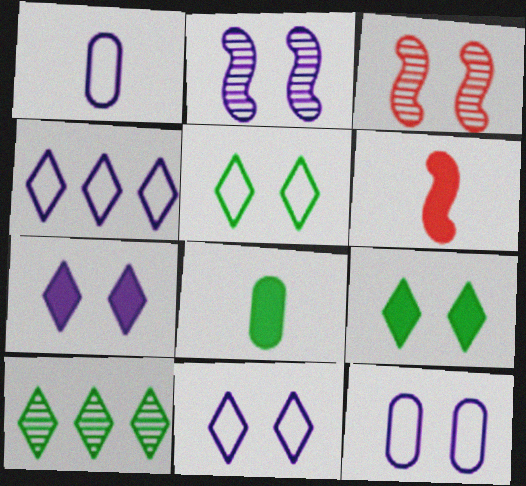[[2, 7, 12], 
[3, 4, 8], 
[3, 9, 12], 
[6, 10, 12]]